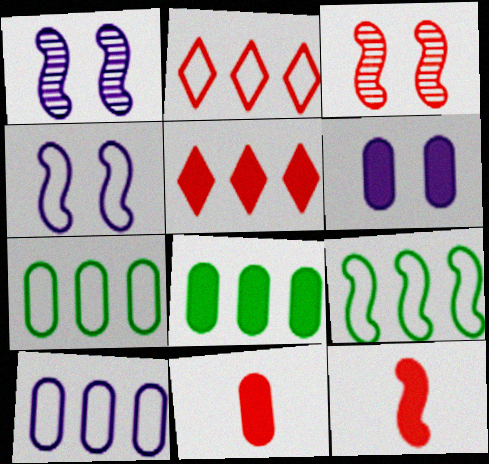[[1, 9, 12], 
[2, 3, 11], 
[2, 9, 10], 
[6, 8, 11]]